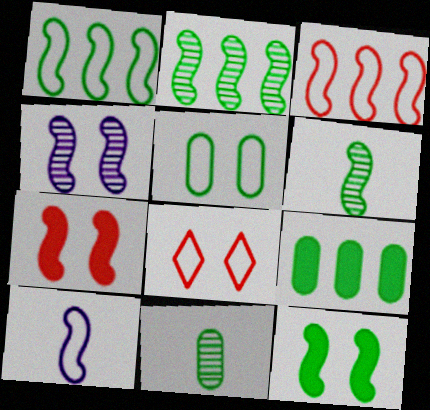[[1, 6, 12], 
[2, 7, 10], 
[5, 9, 11]]